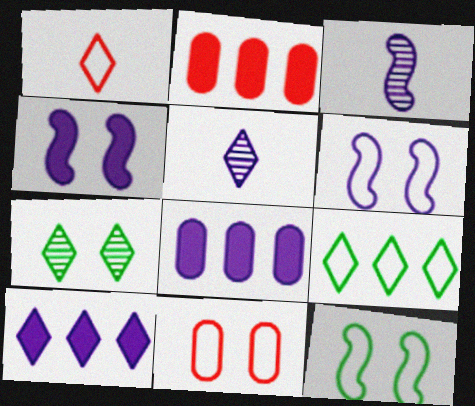[[1, 7, 10], 
[2, 5, 12], 
[4, 7, 11], 
[5, 6, 8]]